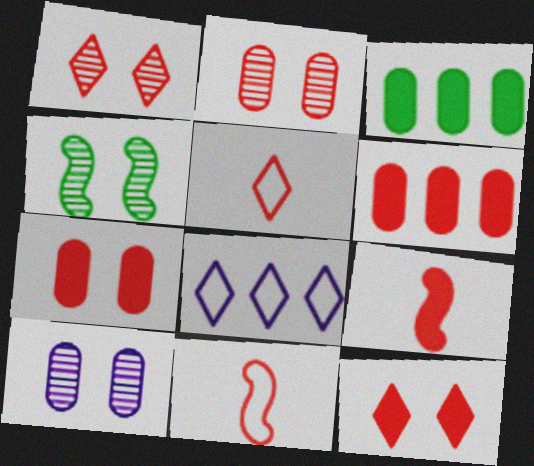[[1, 4, 10], 
[1, 6, 11], 
[6, 9, 12]]